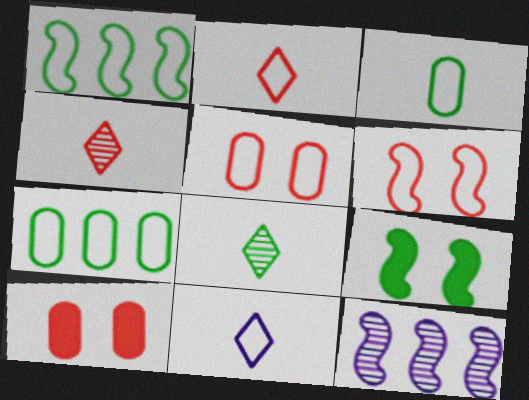[[1, 5, 11], 
[6, 7, 11], 
[7, 8, 9]]